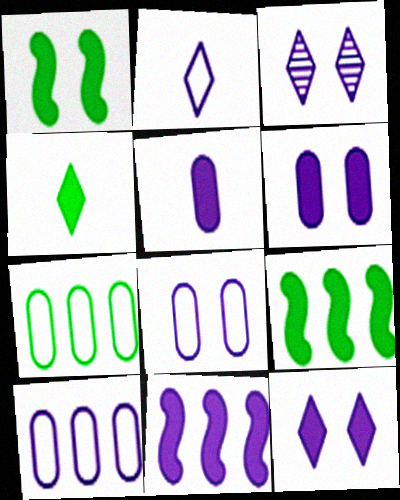[[5, 11, 12]]